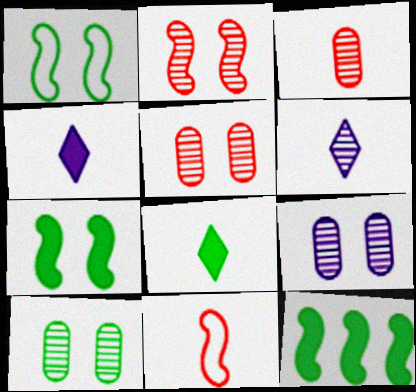[[5, 9, 10]]